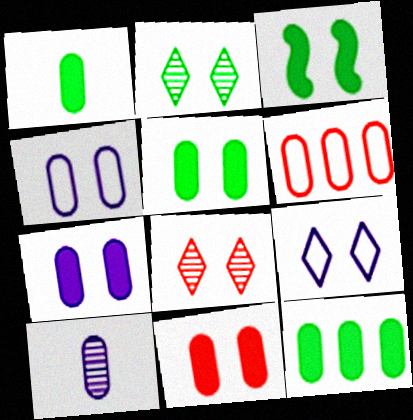[[1, 5, 12], 
[3, 4, 8], 
[5, 6, 10], 
[5, 7, 11]]